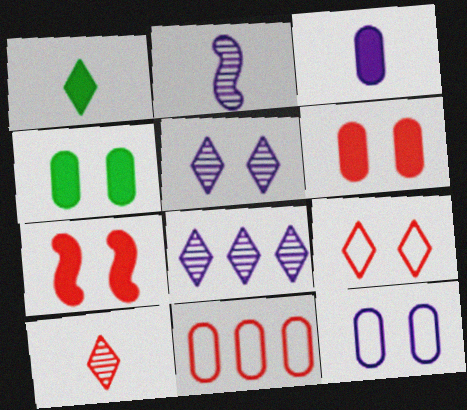[[1, 8, 9], 
[7, 10, 11]]